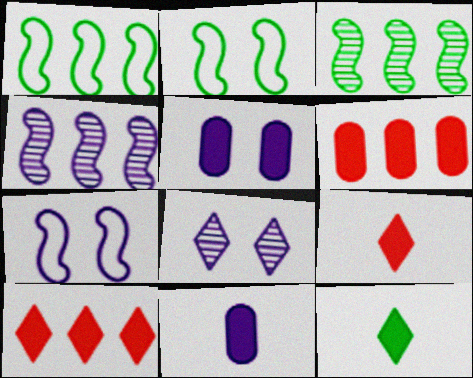[[5, 7, 8]]